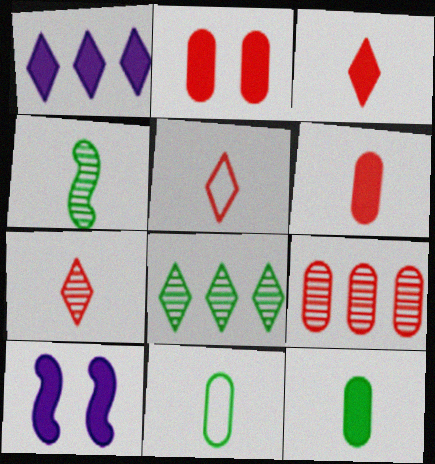[[3, 5, 7]]